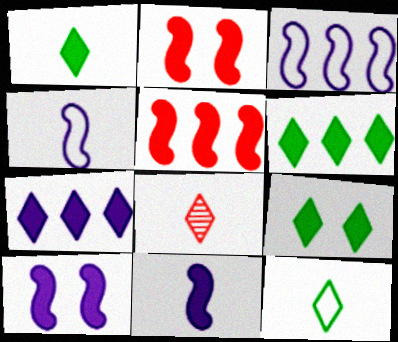[[1, 6, 9]]